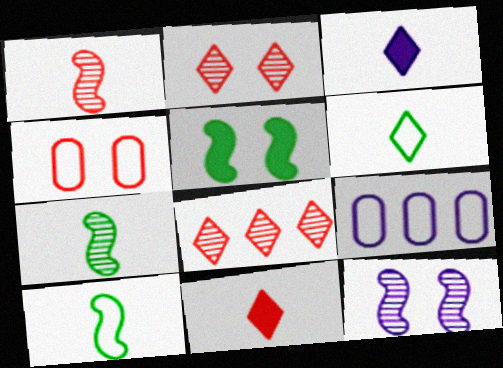[[3, 9, 12]]